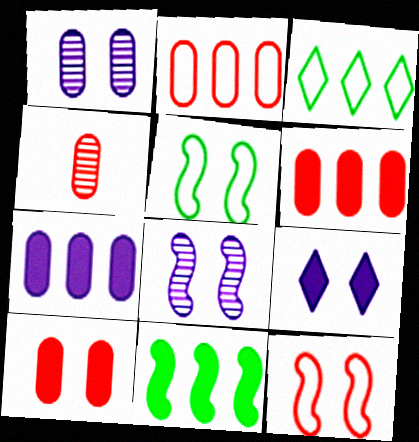[[2, 4, 10]]